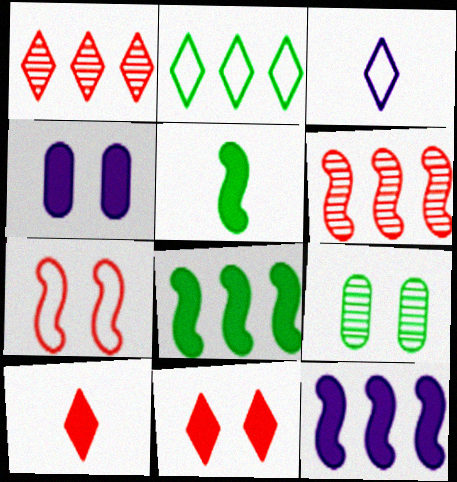[[2, 5, 9], 
[4, 8, 10]]